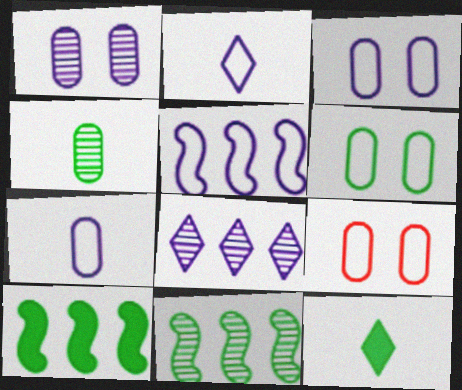[[2, 3, 5], 
[3, 6, 9], 
[6, 11, 12]]